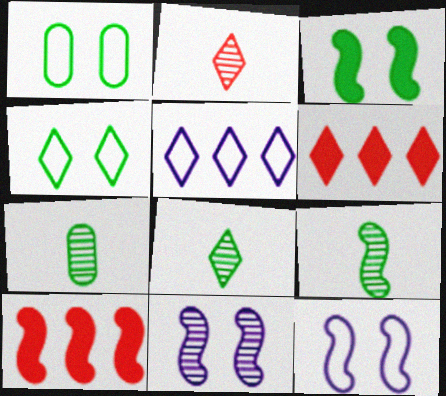[[6, 7, 12], 
[7, 8, 9], 
[9, 10, 12]]